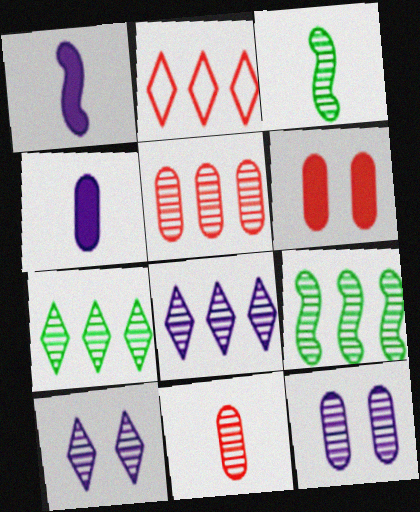[[3, 5, 10], 
[5, 8, 9], 
[9, 10, 11]]